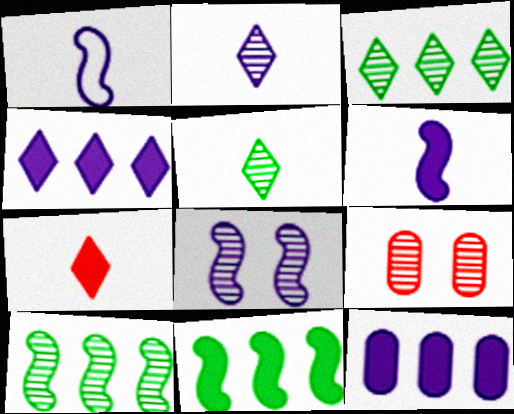[[2, 9, 10]]